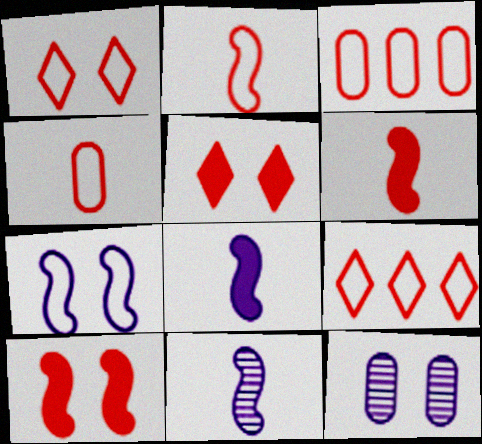[[1, 2, 3]]